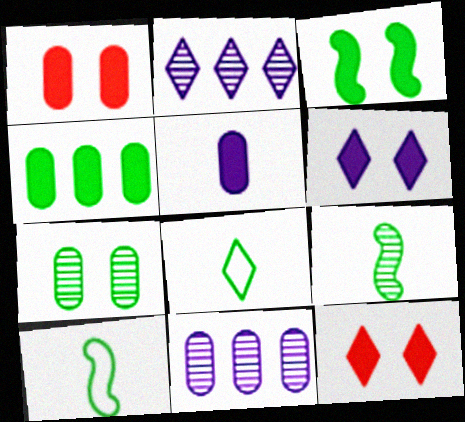[[1, 2, 10], 
[1, 3, 6], 
[1, 4, 5], 
[2, 8, 12], 
[10, 11, 12]]